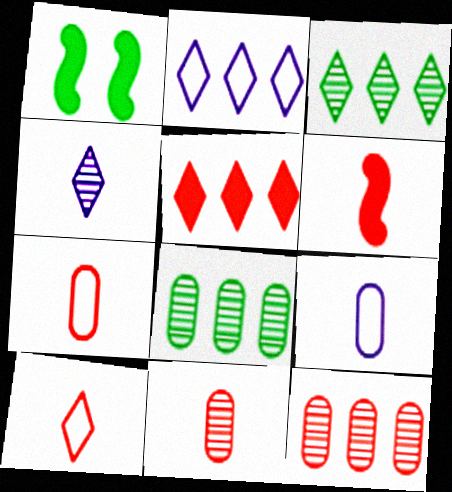[[1, 2, 11], 
[2, 3, 5], 
[6, 10, 11]]